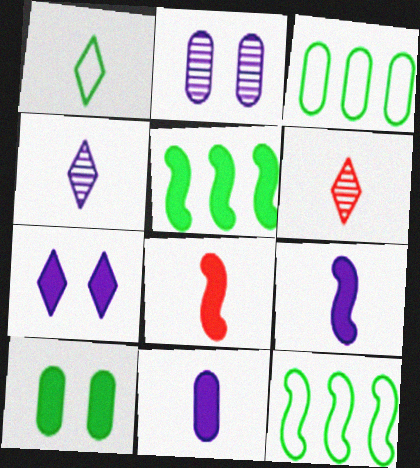[]